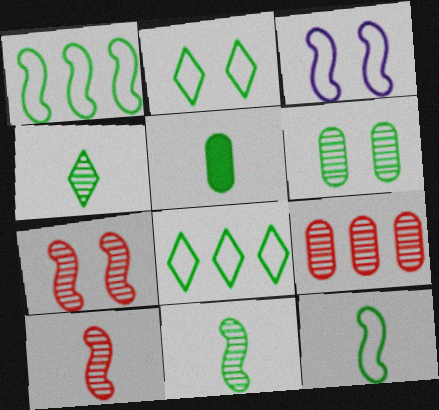[[4, 5, 12]]